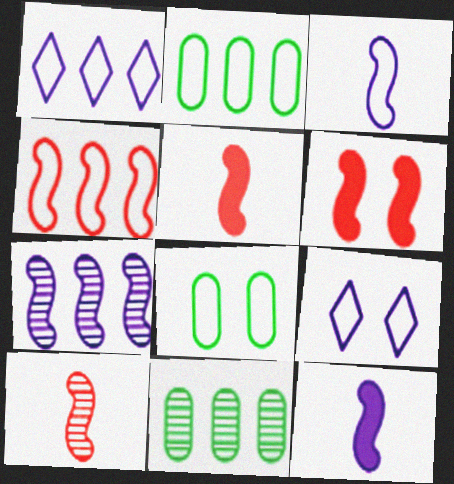[[1, 2, 4], 
[4, 6, 10], 
[5, 9, 11]]